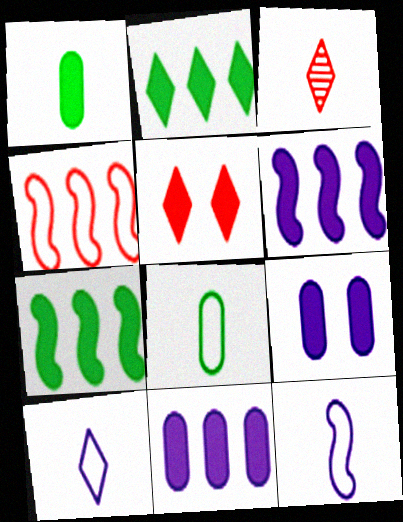[[1, 3, 12], 
[1, 5, 6]]